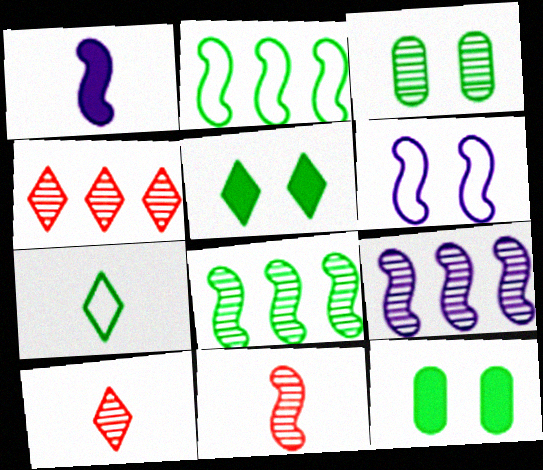[[1, 6, 9], 
[3, 9, 10], 
[7, 8, 12]]